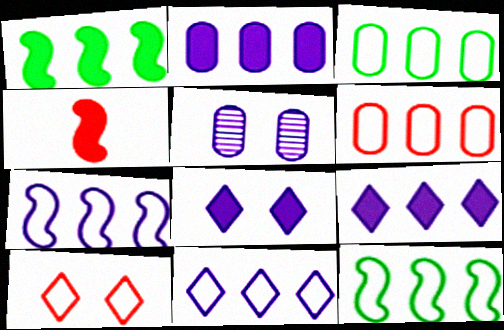[[6, 11, 12]]